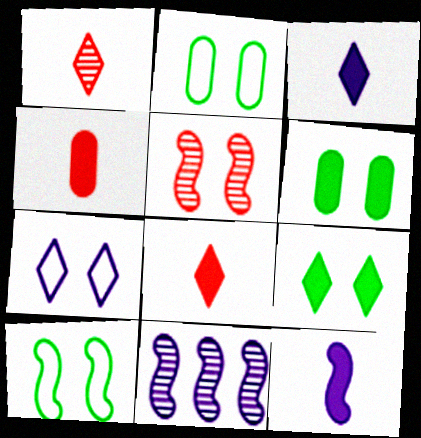[[2, 8, 11], 
[5, 6, 7]]